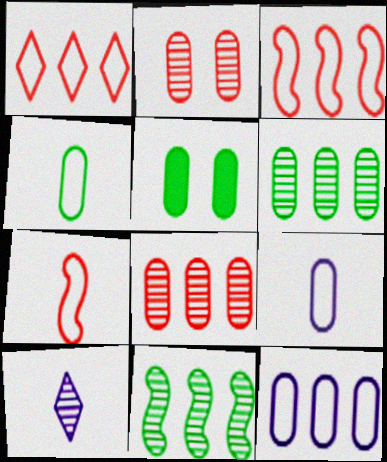[[2, 10, 11], 
[3, 5, 10], 
[4, 5, 6], 
[5, 8, 9]]